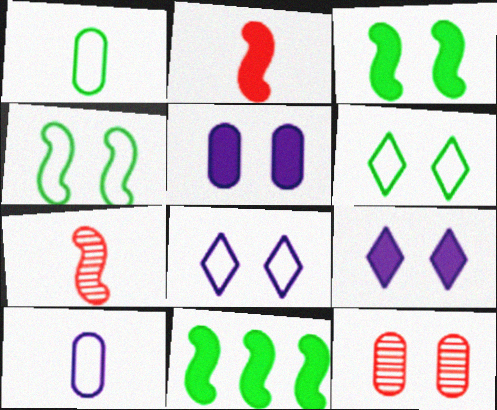[[3, 8, 12], 
[4, 9, 12]]